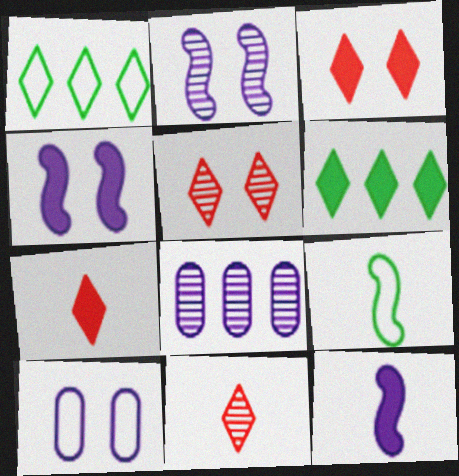[[3, 8, 9]]